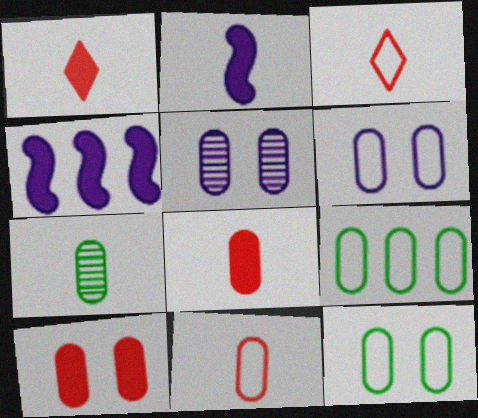[[2, 3, 7], 
[5, 8, 9], 
[5, 10, 12], 
[6, 9, 11]]